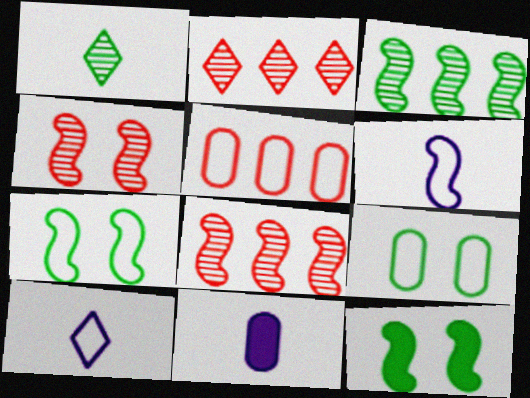[[2, 7, 11], 
[5, 7, 10], 
[6, 8, 12]]